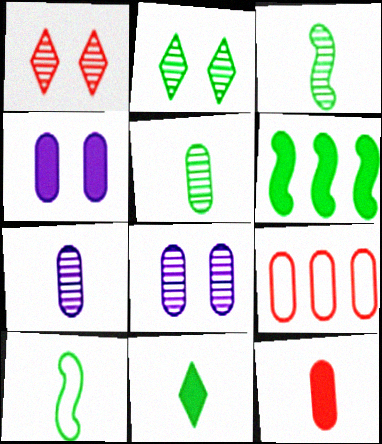[[4, 5, 9], 
[5, 10, 11]]